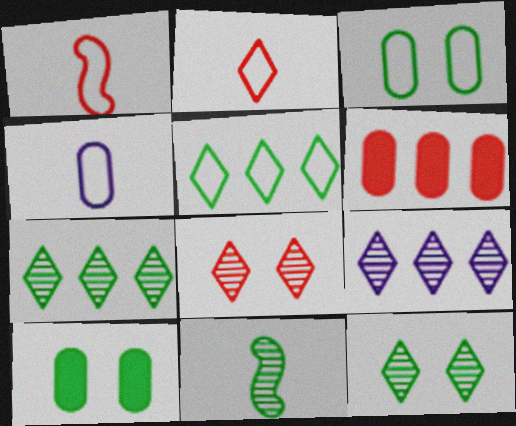[[1, 6, 8], 
[1, 9, 10], 
[5, 10, 11]]